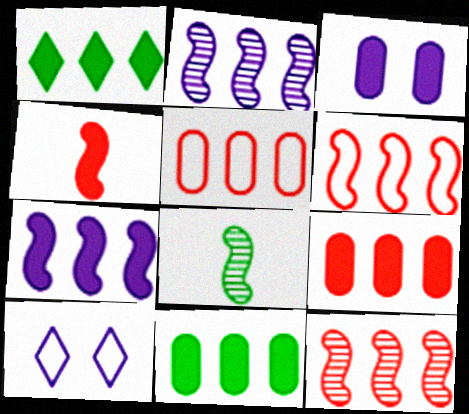[[1, 2, 5], 
[1, 3, 4], 
[1, 7, 9], 
[8, 9, 10]]